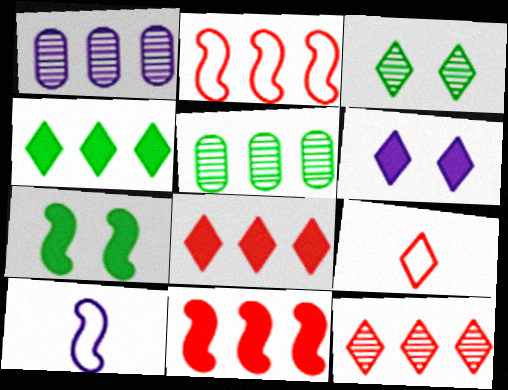[[1, 2, 4], 
[1, 6, 10], 
[1, 7, 9]]